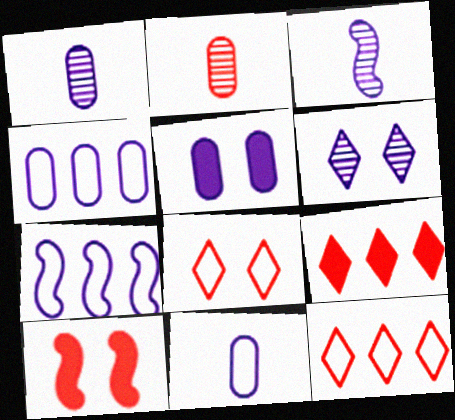[[1, 4, 5], 
[2, 10, 12]]